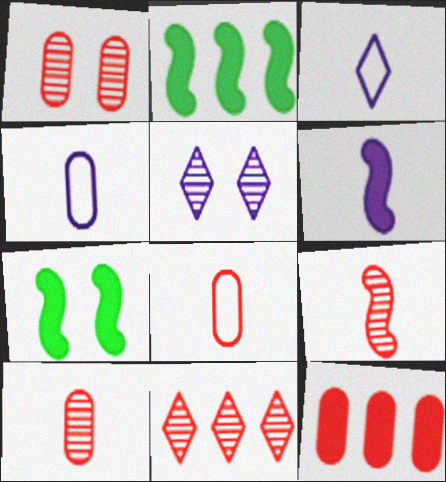[[1, 2, 3], 
[1, 8, 12], 
[1, 9, 11], 
[2, 5, 8], 
[4, 7, 11]]